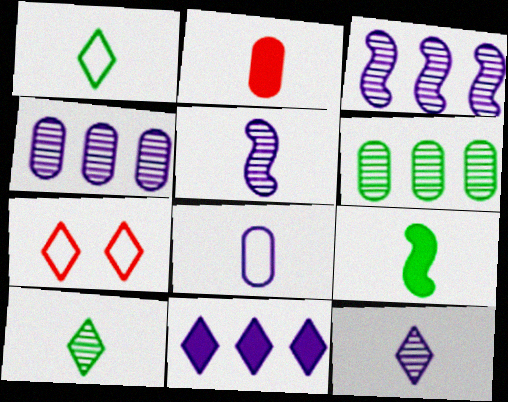[[1, 2, 5], 
[4, 7, 9], 
[7, 10, 11]]